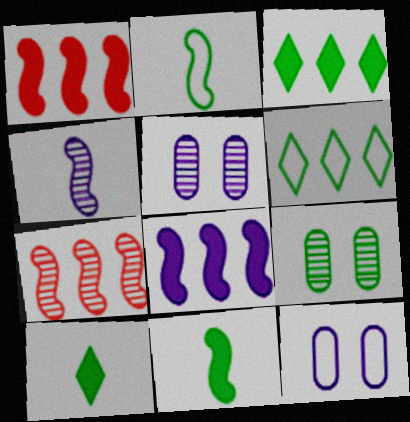[[2, 3, 9], 
[6, 9, 11], 
[7, 10, 12]]